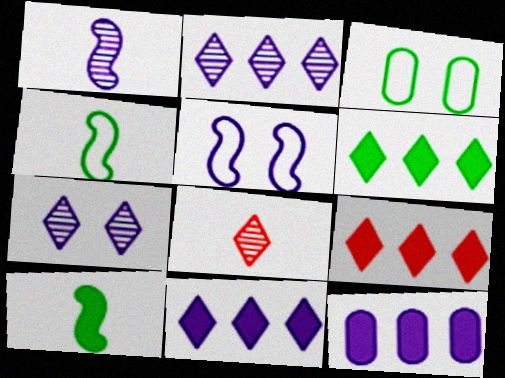[[1, 3, 9], 
[6, 9, 11]]